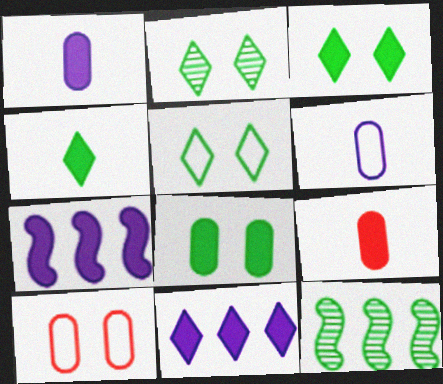[[2, 3, 5], 
[3, 7, 9]]